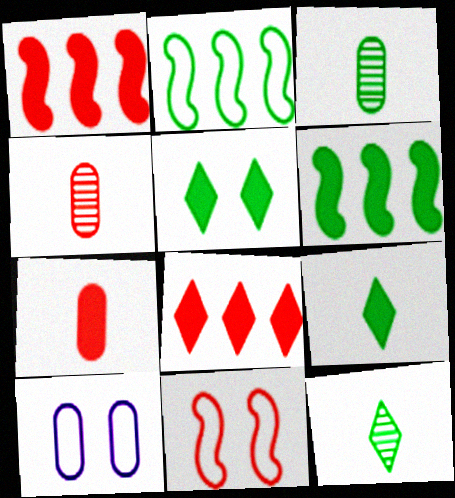[[1, 10, 12], 
[2, 3, 5], 
[4, 8, 11]]